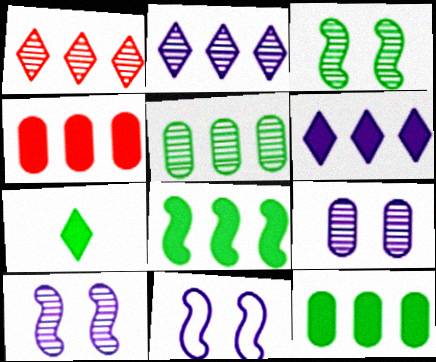[[4, 6, 8]]